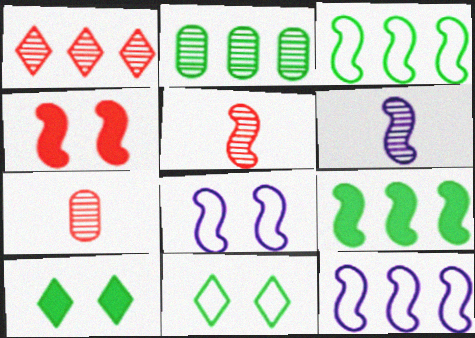[[3, 4, 6], 
[5, 8, 9], 
[7, 10, 12]]